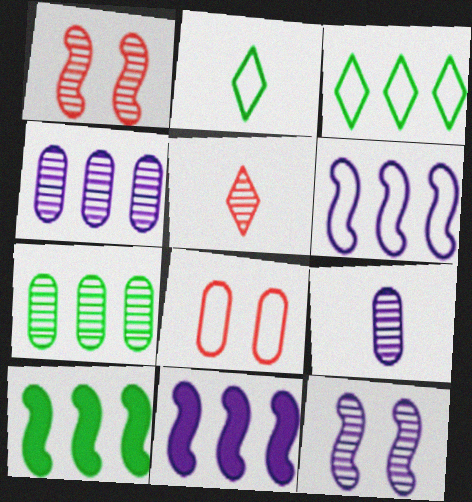[[2, 6, 8], 
[3, 7, 10], 
[5, 7, 12]]